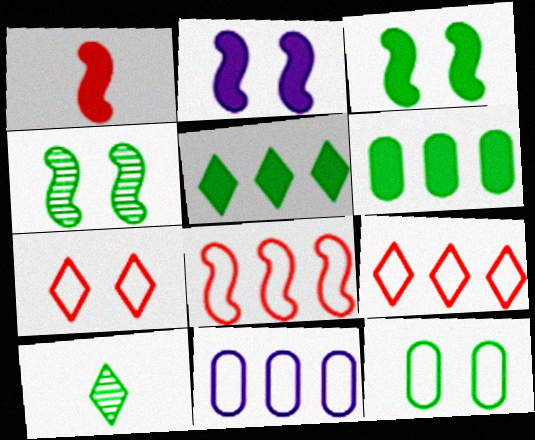[]